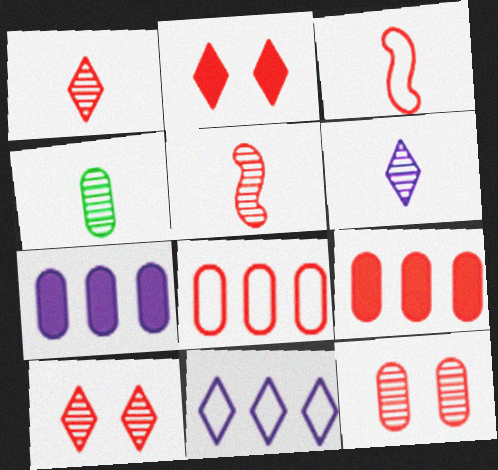[[2, 5, 8], 
[3, 9, 10], 
[4, 5, 6]]